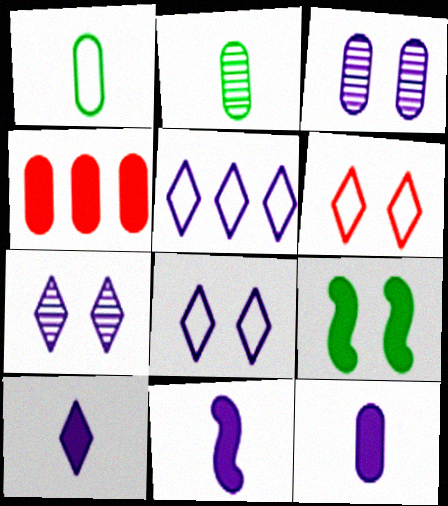[[1, 3, 4], 
[3, 5, 11], 
[3, 6, 9], 
[4, 9, 10], 
[5, 7, 10], 
[10, 11, 12]]